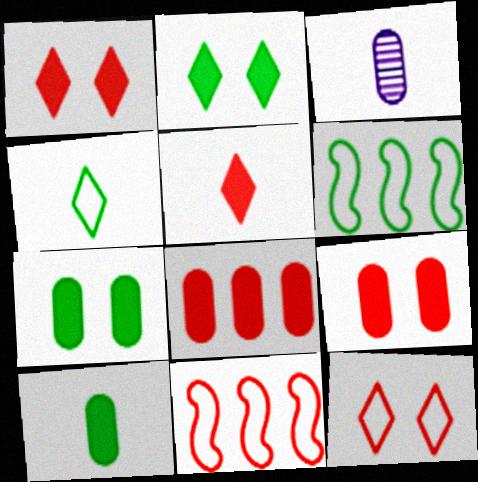[[1, 3, 6], 
[2, 3, 11]]